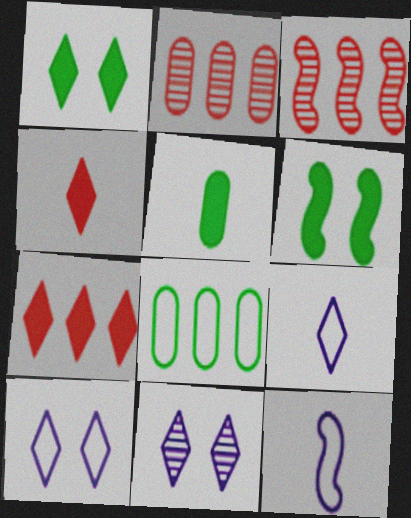[[1, 2, 12], 
[2, 6, 9], 
[3, 5, 10], 
[3, 6, 12]]